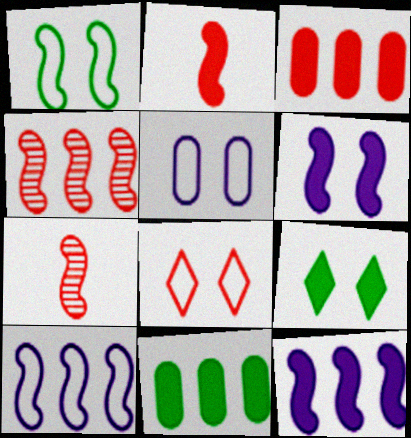[[1, 5, 8], 
[1, 7, 12], 
[3, 7, 8]]